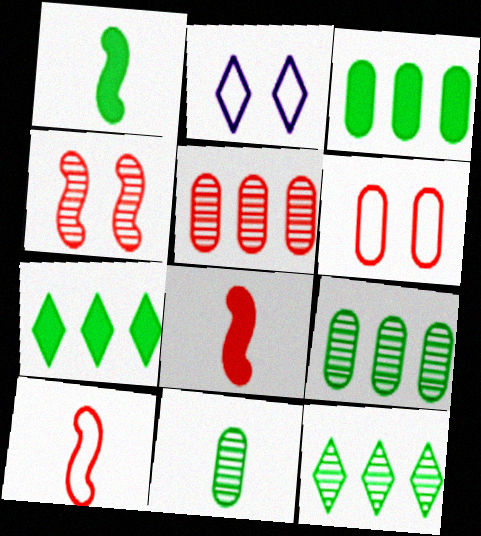[[1, 2, 5], 
[2, 8, 9]]